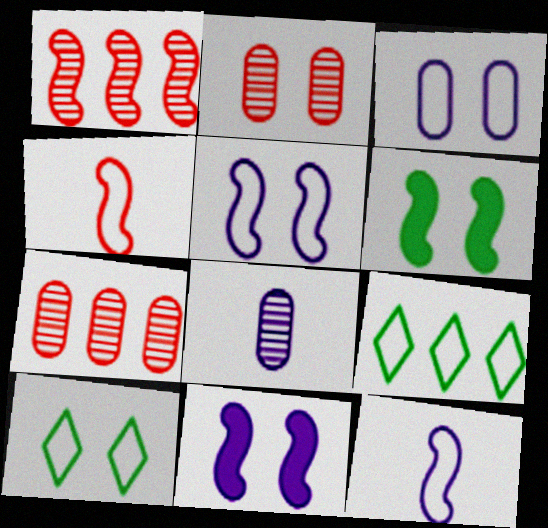[[1, 6, 12], 
[2, 10, 11], 
[3, 4, 9]]